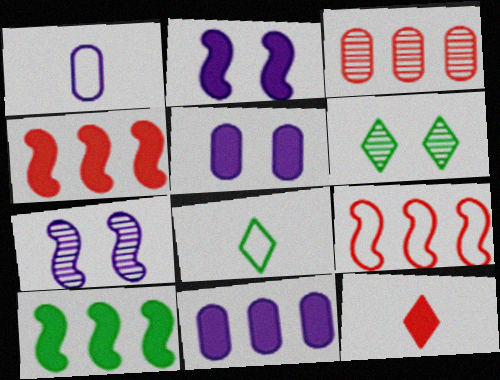[[1, 4, 6], 
[2, 3, 8], 
[5, 10, 12]]